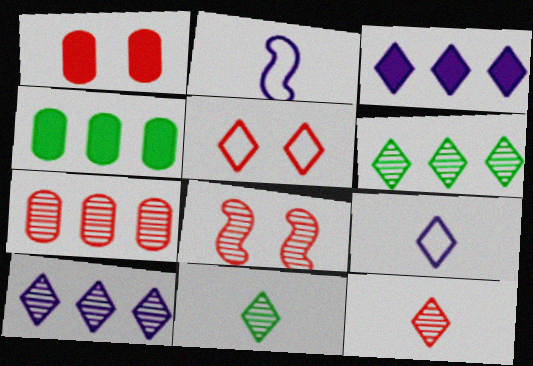[[1, 2, 6], 
[1, 5, 8], 
[3, 5, 11], 
[4, 8, 9], 
[7, 8, 12]]